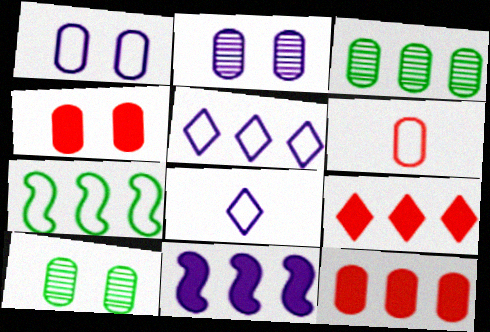[[1, 4, 10], 
[2, 8, 11]]